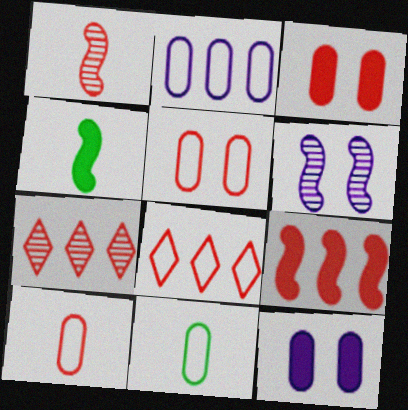[[1, 3, 8], 
[2, 5, 11]]